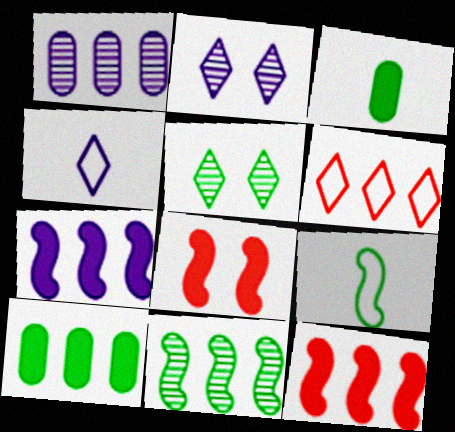[[5, 9, 10]]